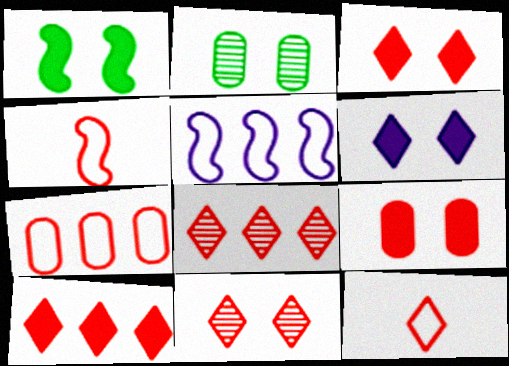[[1, 6, 9], 
[3, 8, 12], 
[4, 8, 9], 
[10, 11, 12]]